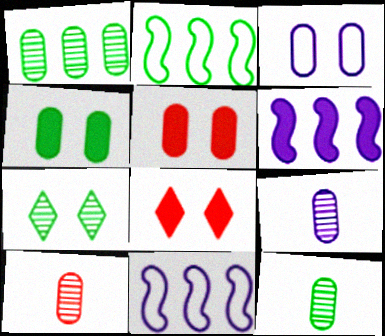[[2, 8, 9], 
[8, 11, 12], 
[9, 10, 12]]